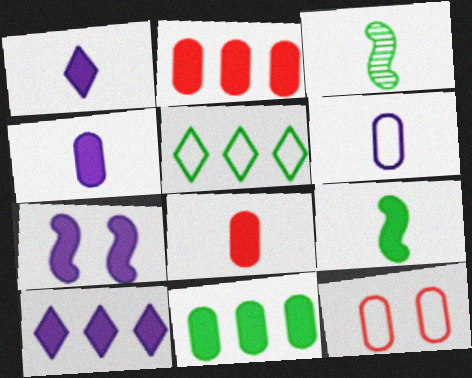[[1, 8, 9], 
[3, 10, 12], 
[4, 7, 10]]